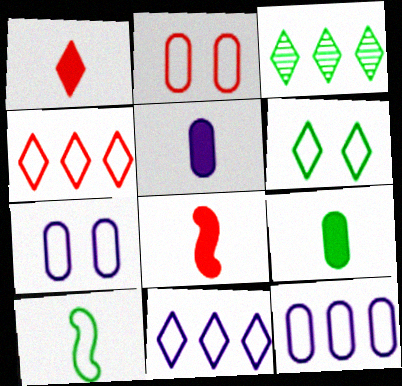[[2, 10, 11], 
[3, 7, 8], 
[4, 7, 10]]